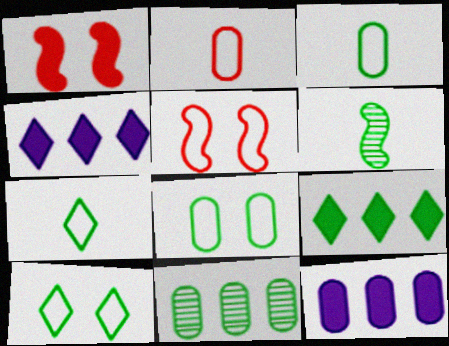[[6, 8, 9]]